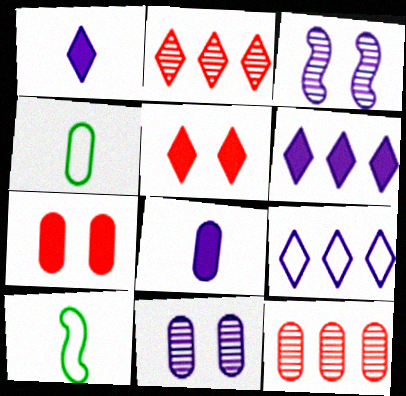[[3, 8, 9]]